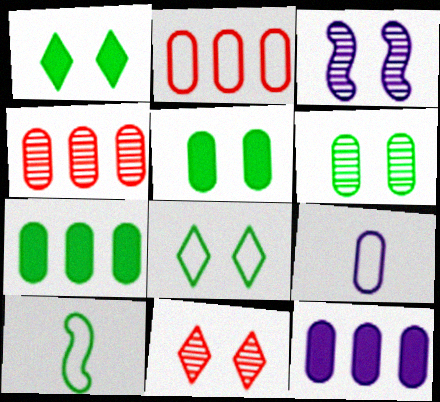[[3, 6, 11], 
[4, 5, 9], 
[10, 11, 12]]